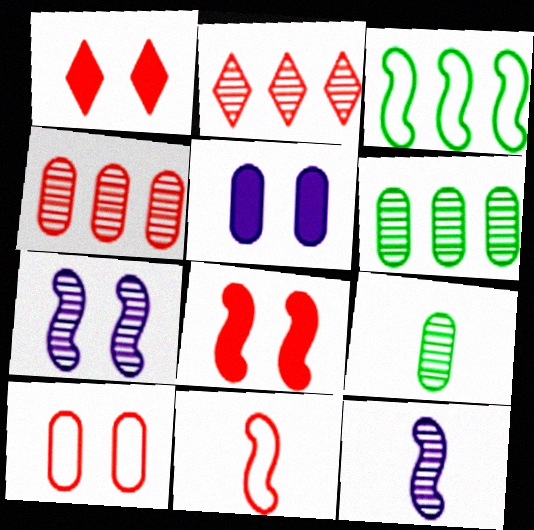[[1, 4, 11], 
[2, 7, 9], 
[3, 8, 12]]